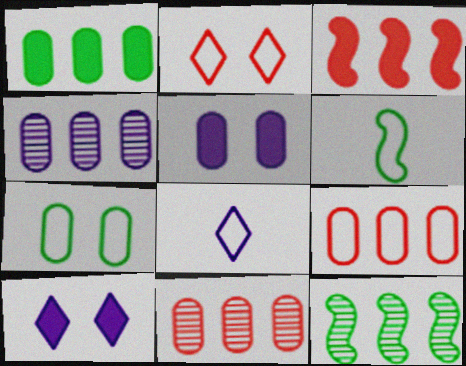[[1, 4, 9], 
[6, 10, 11]]